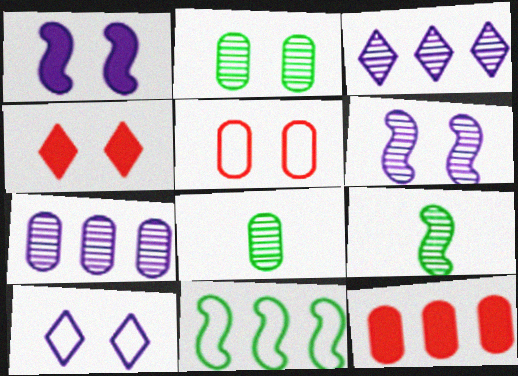[[3, 11, 12], 
[9, 10, 12]]